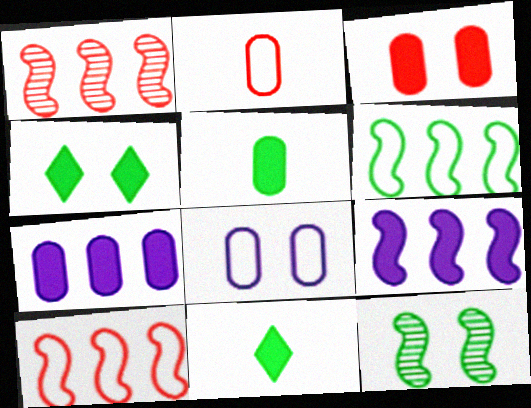[[1, 6, 9], 
[1, 8, 11], 
[3, 5, 7], 
[3, 9, 11]]